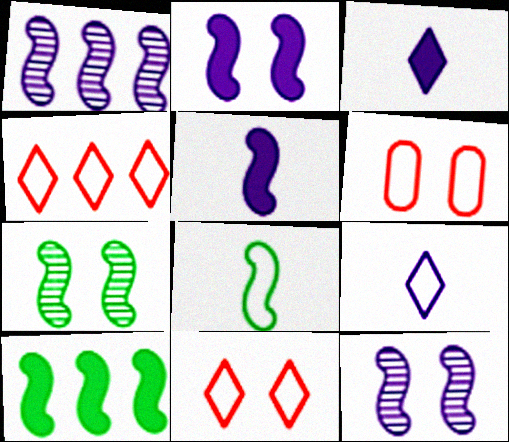[[7, 8, 10]]